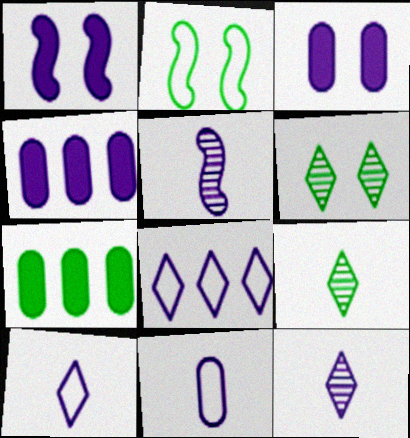[[2, 7, 9], 
[3, 5, 8]]